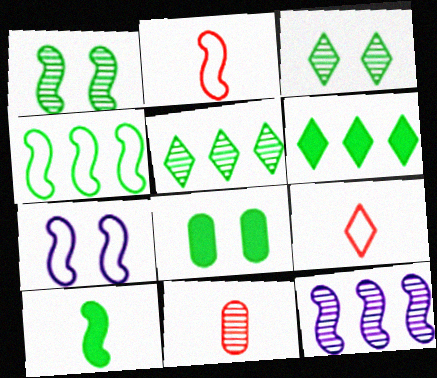[[1, 4, 10], 
[2, 4, 7], 
[3, 11, 12], 
[6, 7, 11], 
[6, 8, 10], 
[8, 9, 12]]